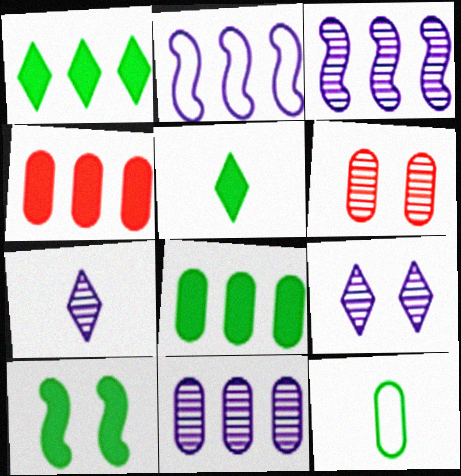[[2, 5, 6], 
[5, 8, 10]]